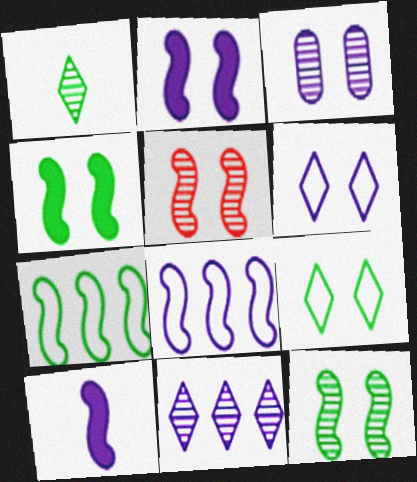[[2, 3, 6], 
[5, 7, 10]]